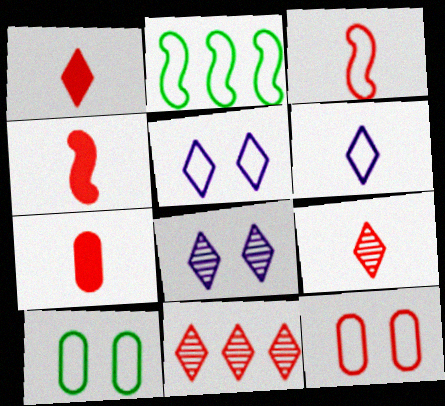[[1, 4, 7], 
[2, 6, 12], 
[2, 7, 8], 
[3, 7, 9], 
[4, 11, 12]]